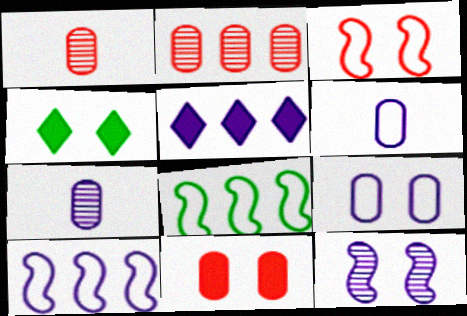[[1, 4, 10], 
[2, 5, 8], 
[5, 6, 12]]